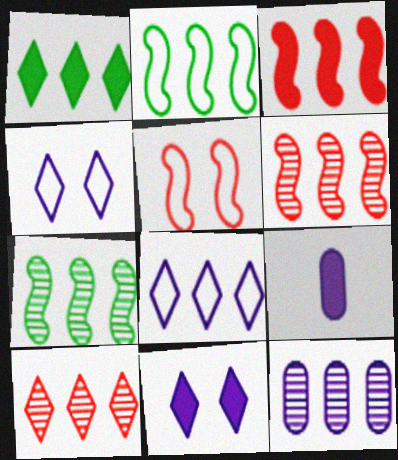[[1, 8, 10], 
[7, 10, 12]]